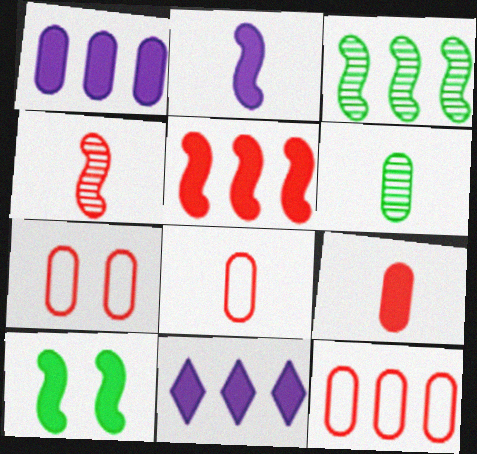[[1, 6, 7], 
[2, 5, 10], 
[3, 11, 12], 
[7, 8, 12], 
[9, 10, 11]]